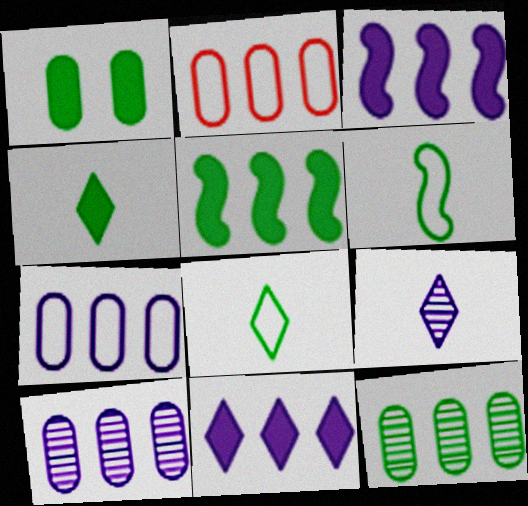[[1, 4, 5]]